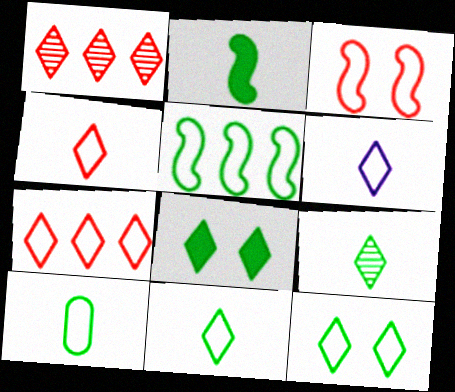[[1, 6, 8], 
[2, 9, 10], 
[4, 6, 11], 
[5, 10, 12], 
[6, 7, 12]]